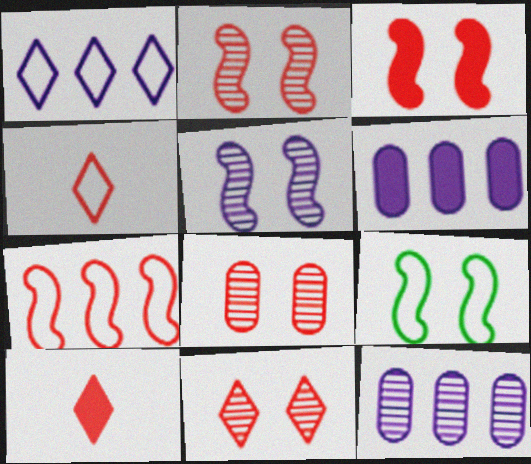[[2, 8, 11], 
[3, 5, 9], 
[7, 8, 10], 
[9, 10, 12]]